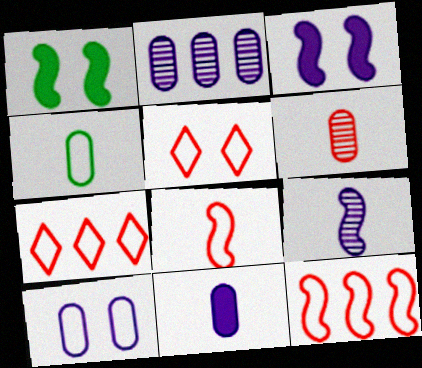[[1, 9, 12], 
[2, 10, 11], 
[4, 6, 11]]